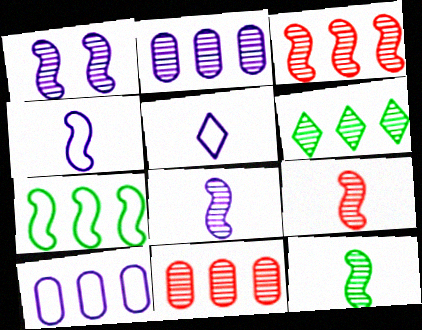[[1, 3, 12], 
[2, 3, 6], 
[8, 9, 12]]